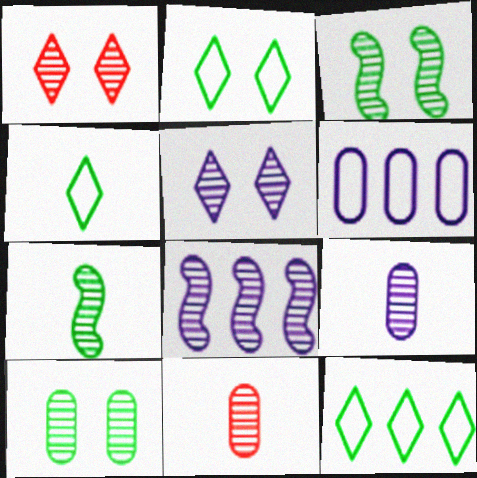[[2, 4, 12], 
[5, 8, 9]]